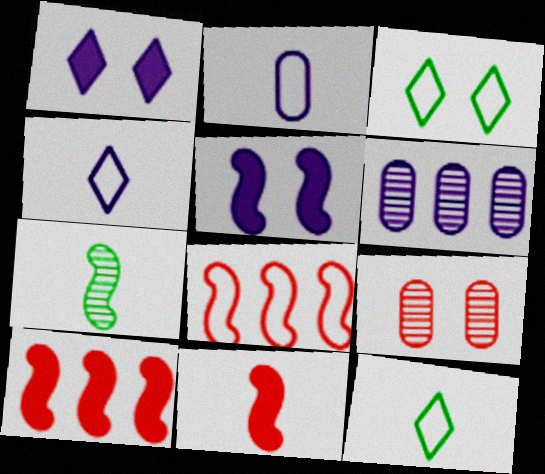[[2, 3, 8], 
[3, 5, 9], 
[3, 6, 11], 
[4, 5, 6], 
[5, 7, 8]]